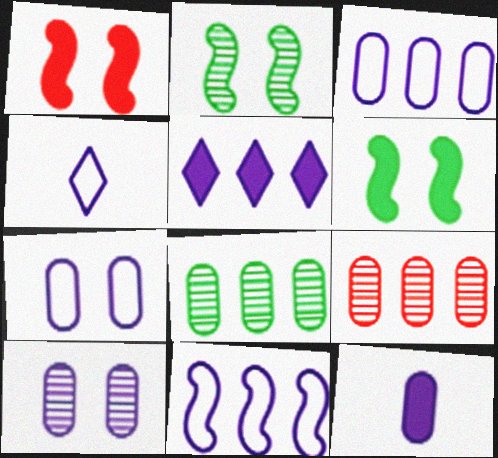[[1, 4, 8], 
[3, 10, 12], 
[4, 6, 9], 
[4, 7, 11]]